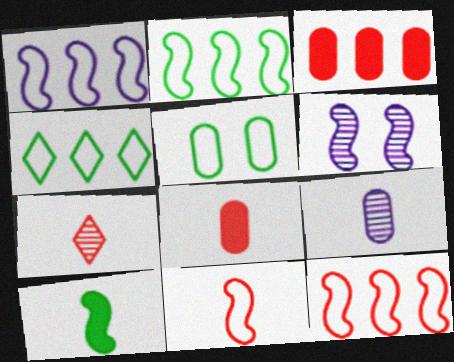[[1, 2, 12], 
[3, 5, 9], 
[4, 6, 8], 
[6, 10, 12], 
[7, 8, 11]]